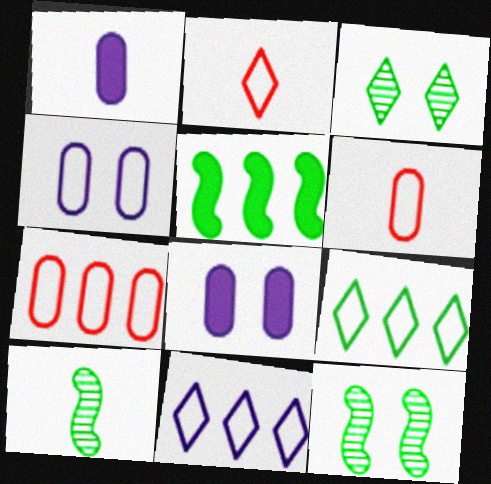[[1, 2, 10]]